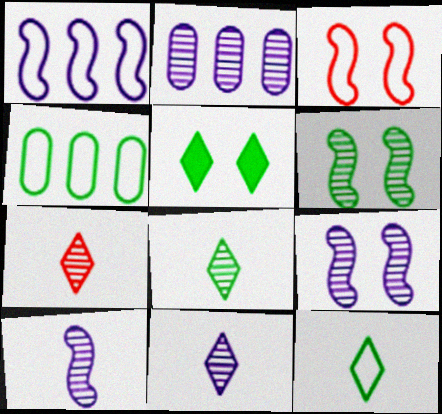[[2, 6, 7], 
[2, 9, 11], 
[7, 8, 11]]